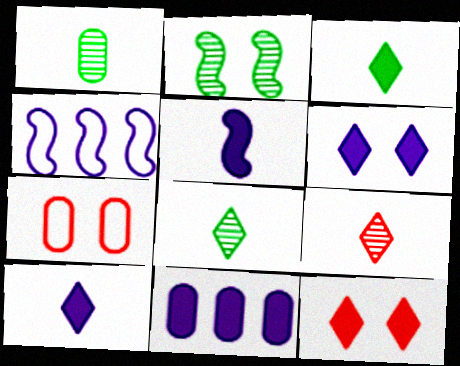[[1, 4, 12], 
[1, 7, 11], 
[2, 6, 7], 
[5, 6, 11]]